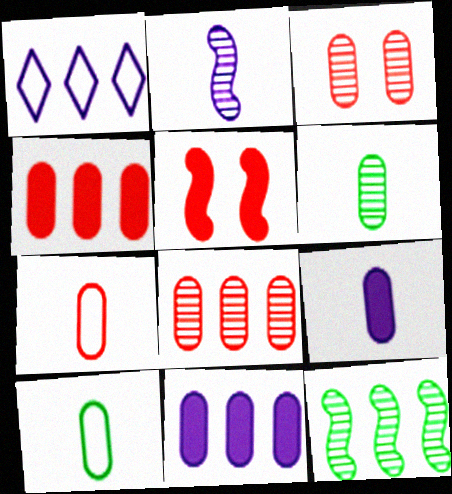[[1, 4, 12], 
[1, 5, 6], 
[3, 4, 7], 
[3, 10, 11], 
[6, 7, 9]]